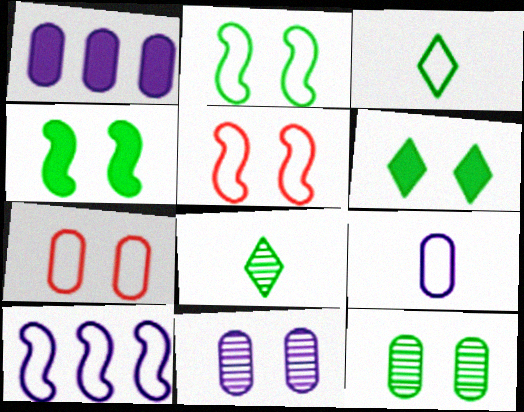[[1, 5, 8], 
[1, 9, 11], 
[2, 6, 12], 
[3, 7, 10], 
[5, 6, 11]]